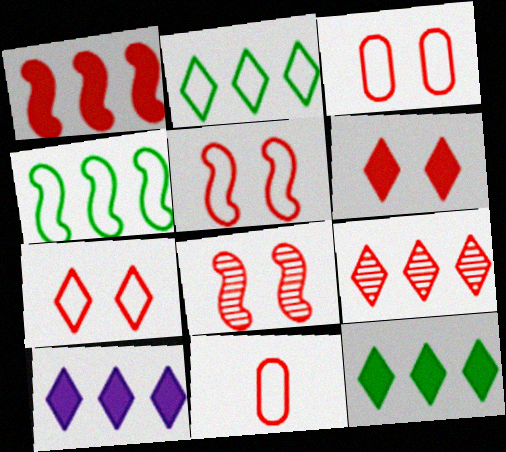[[2, 9, 10], 
[3, 5, 7], 
[3, 6, 8]]